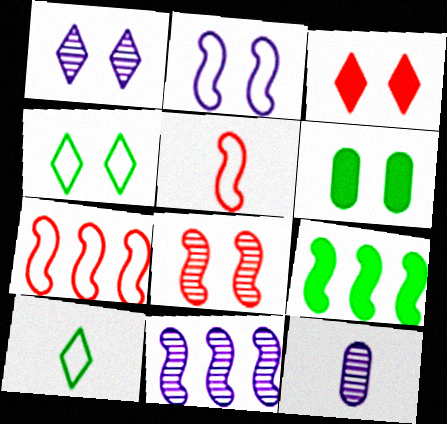[[1, 3, 4], 
[1, 11, 12], 
[7, 9, 11]]